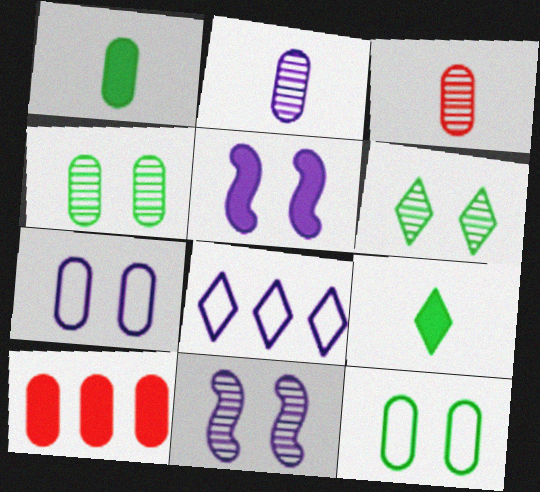[[2, 5, 8], 
[2, 10, 12], 
[5, 9, 10]]